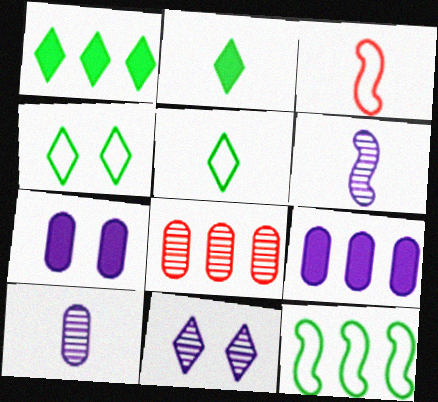[[2, 3, 10]]